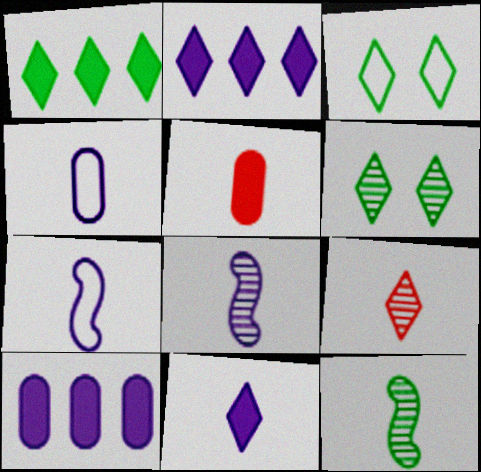[[2, 3, 9], 
[4, 8, 11]]